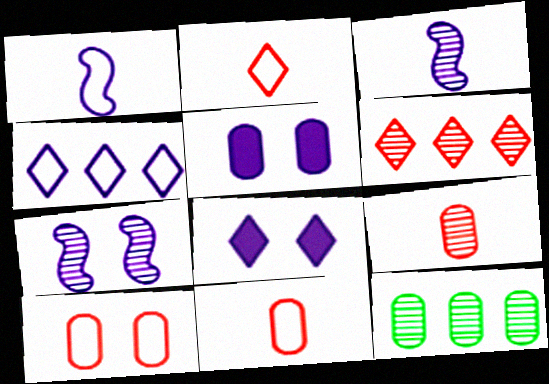[[3, 4, 5], 
[5, 11, 12]]